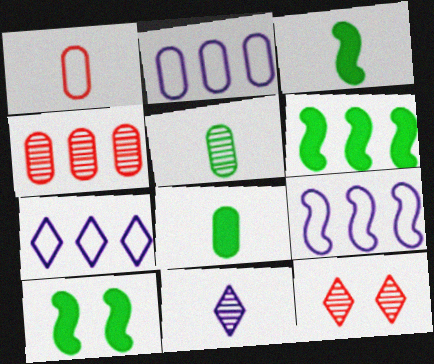[[1, 3, 11], 
[2, 3, 12], 
[2, 7, 9], 
[3, 6, 10], 
[4, 6, 7], 
[8, 9, 12]]